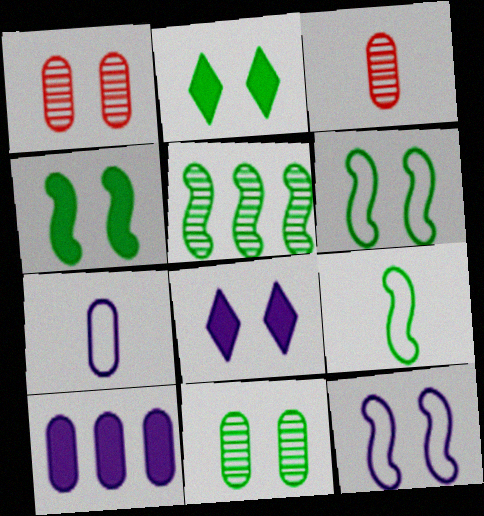[[1, 2, 12], 
[1, 6, 8], 
[2, 6, 11], 
[4, 5, 9]]